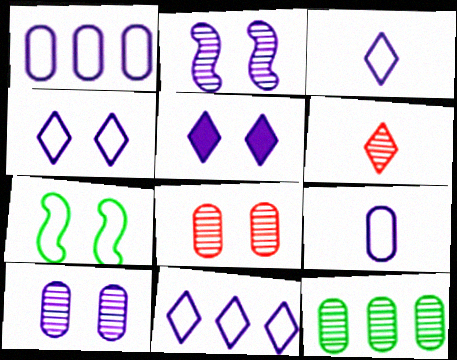[[2, 6, 12], 
[3, 4, 11], 
[5, 7, 8]]